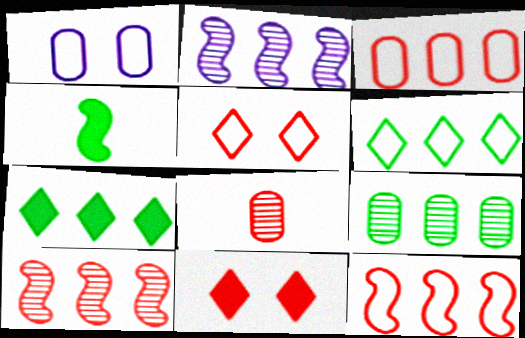[[2, 3, 7], 
[8, 11, 12]]